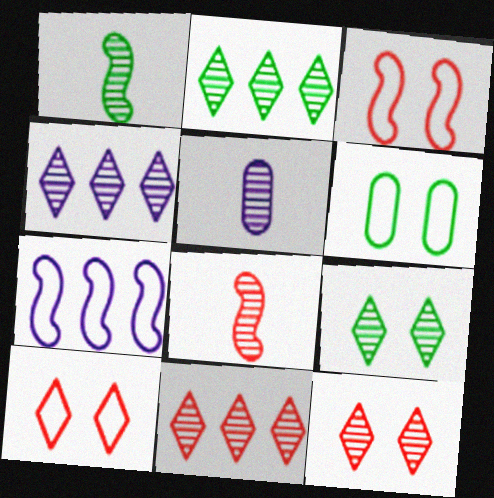[[2, 4, 11]]